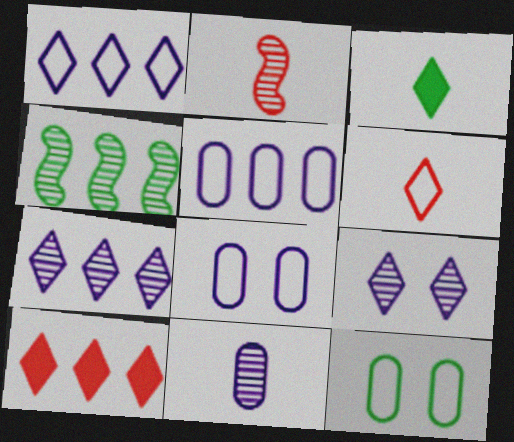[[3, 4, 12], 
[4, 5, 10]]